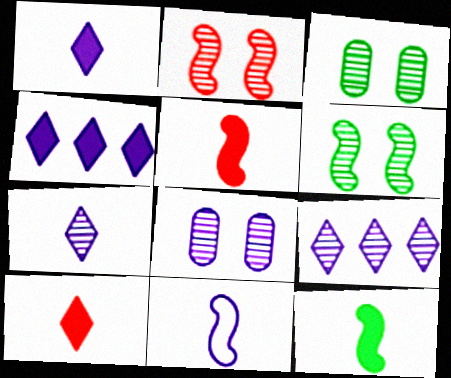[[4, 8, 11]]